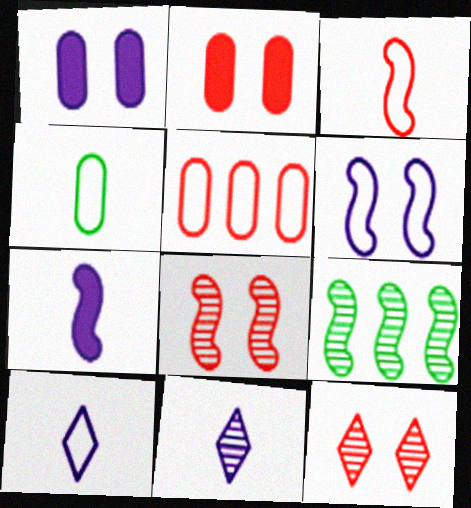[[2, 9, 10], 
[3, 4, 10]]